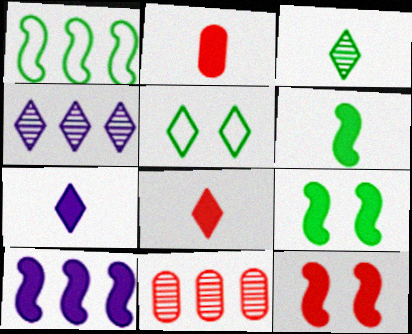[[2, 6, 7], 
[4, 5, 8], 
[6, 10, 12]]